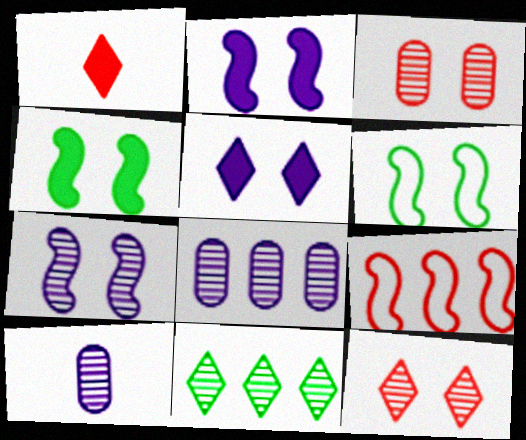[[1, 3, 9], 
[1, 6, 8], 
[3, 5, 6]]